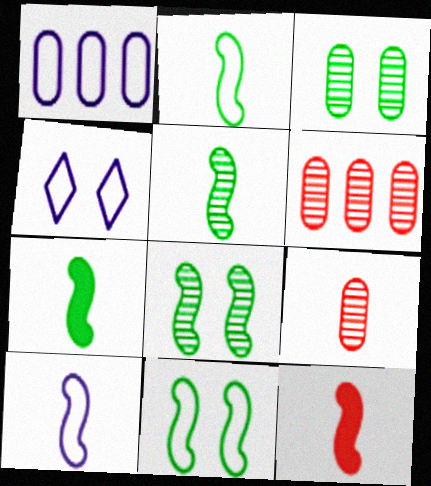[[1, 4, 10], 
[2, 5, 7], 
[4, 6, 7], 
[5, 10, 12]]